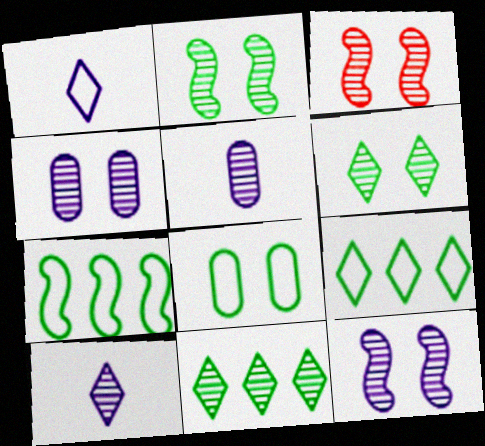[[2, 3, 12], 
[3, 4, 6], 
[3, 5, 11]]